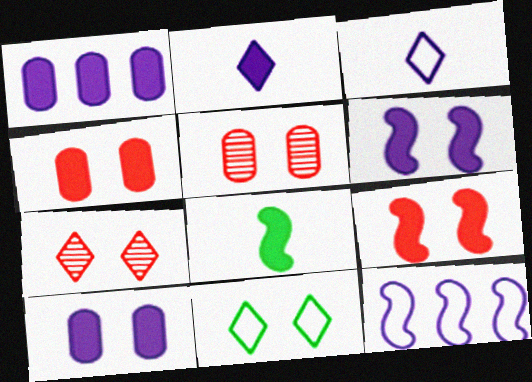[[1, 2, 6], 
[5, 6, 11]]